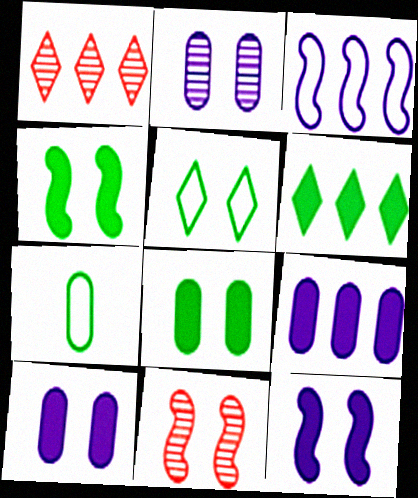[[1, 7, 12], 
[5, 10, 11]]